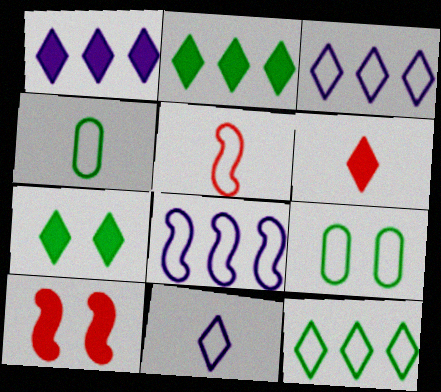[[1, 6, 7], 
[3, 5, 9], 
[4, 5, 11]]